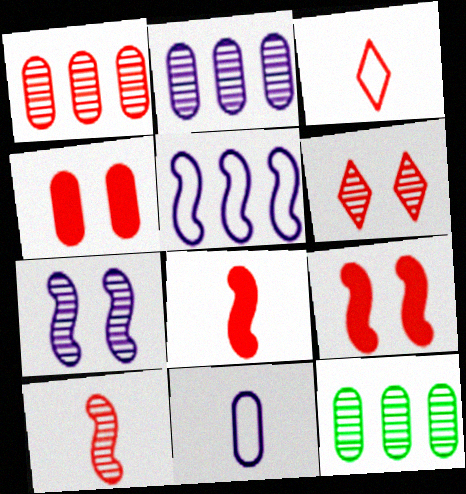[[1, 2, 12], 
[1, 3, 9], 
[1, 6, 10], 
[4, 11, 12]]